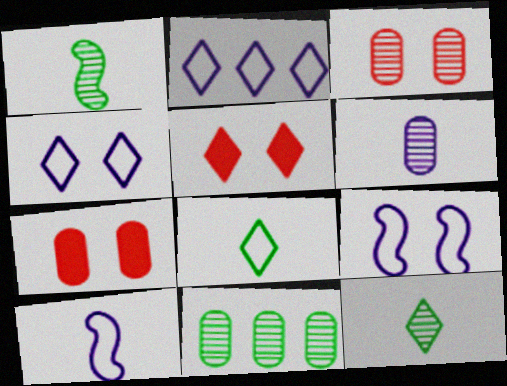[[1, 2, 7], 
[2, 5, 12], 
[3, 6, 11], 
[5, 10, 11]]